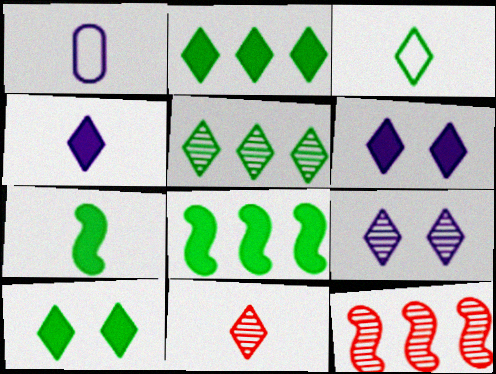[[1, 7, 11], 
[1, 10, 12], 
[3, 4, 11], 
[3, 5, 10], 
[5, 9, 11]]